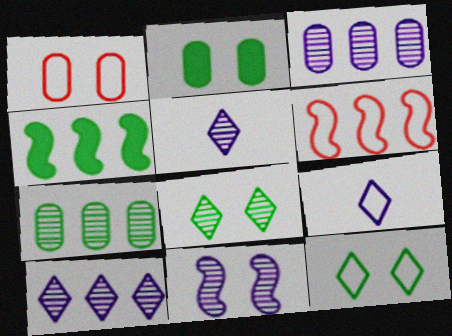[[1, 4, 5], 
[2, 5, 6], 
[3, 5, 11]]